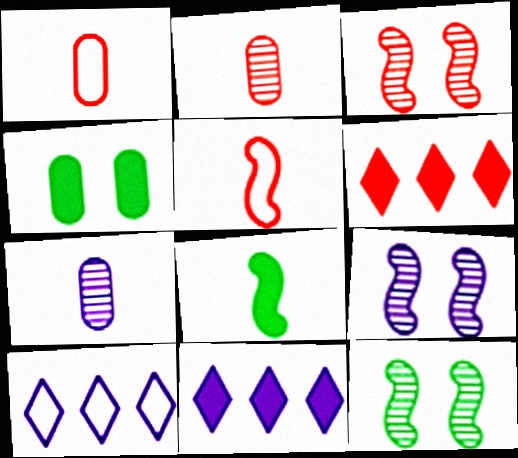[[1, 3, 6], 
[1, 11, 12], 
[3, 9, 12]]